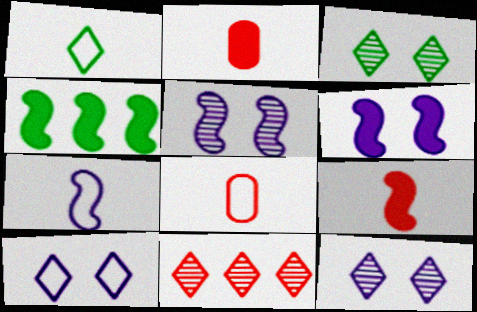[[1, 7, 8], 
[4, 6, 9], 
[4, 8, 12]]